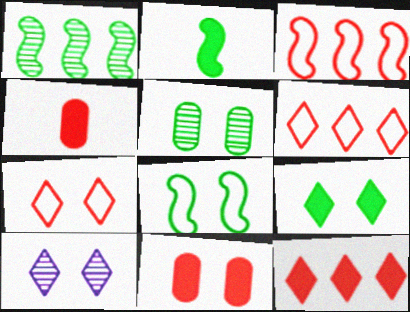[[1, 2, 8], 
[5, 8, 9], 
[7, 9, 10], 
[8, 10, 11]]